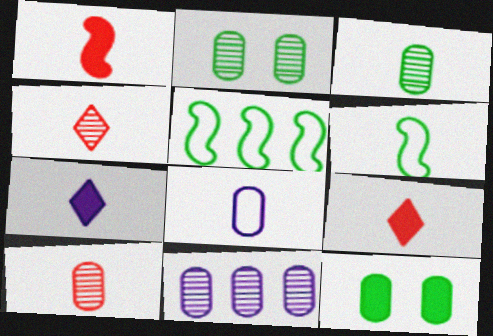[[2, 10, 11], 
[6, 7, 10]]